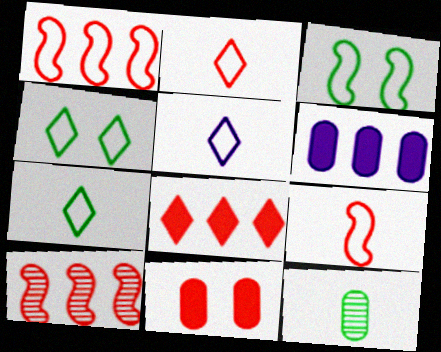[[2, 5, 7], 
[2, 10, 11]]